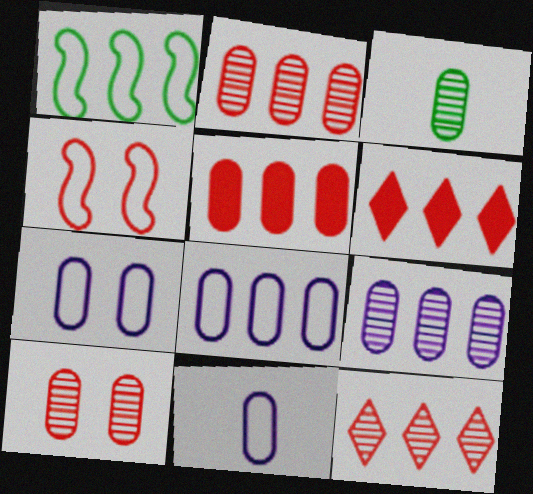[[1, 6, 9], 
[3, 5, 7], 
[3, 9, 10], 
[7, 8, 11]]